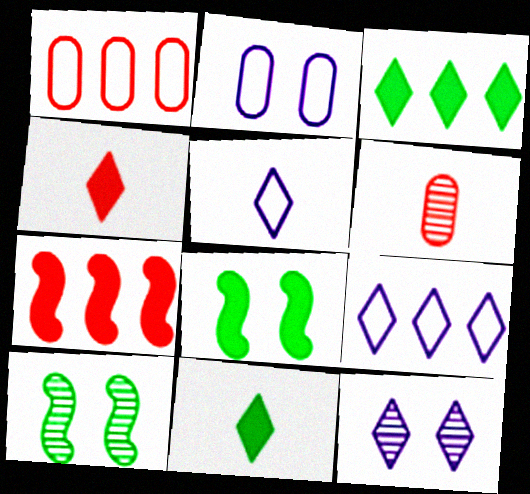[[6, 8, 9]]